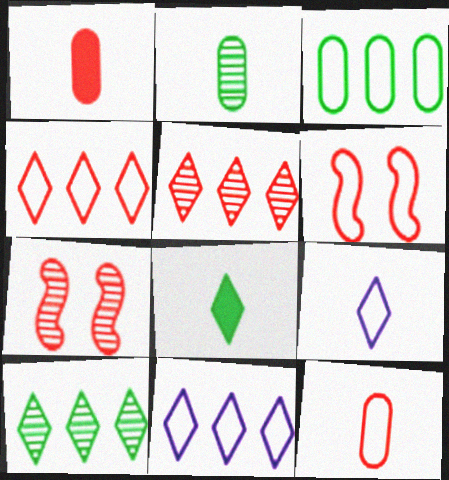[[1, 4, 7], 
[1, 5, 6], 
[3, 6, 9], 
[4, 6, 12]]